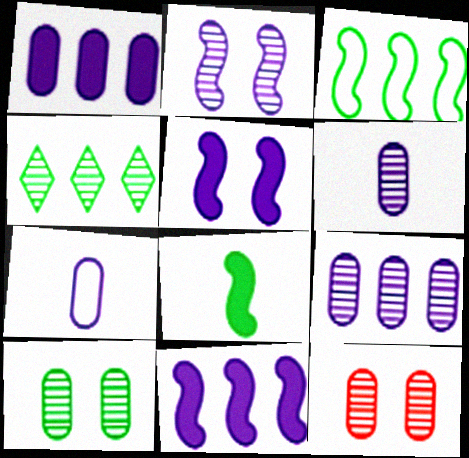[]